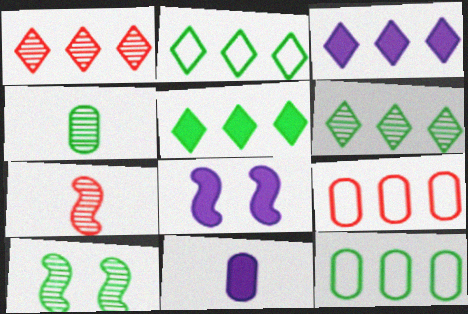[[1, 2, 3], 
[2, 5, 6], 
[3, 8, 11], 
[4, 6, 10]]